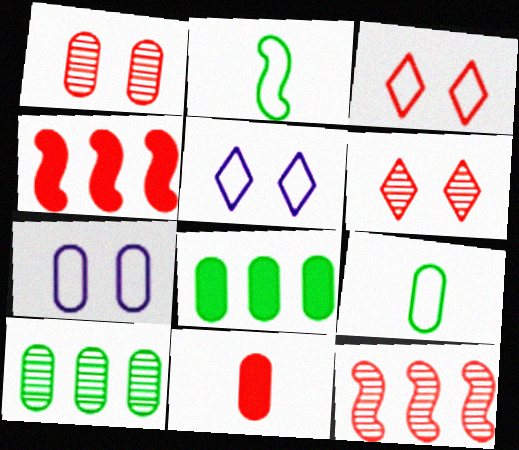[[3, 11, 12], 
[7, 10, 11]]